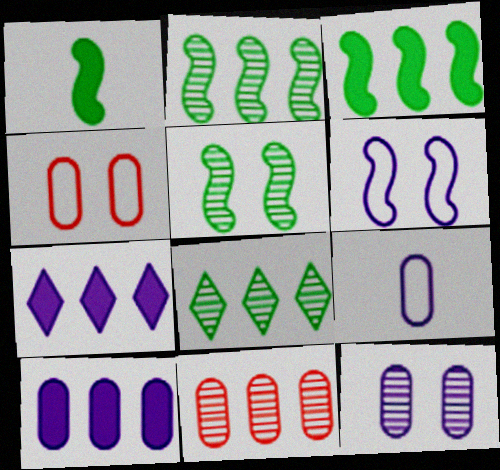[[9, 10, 12]]